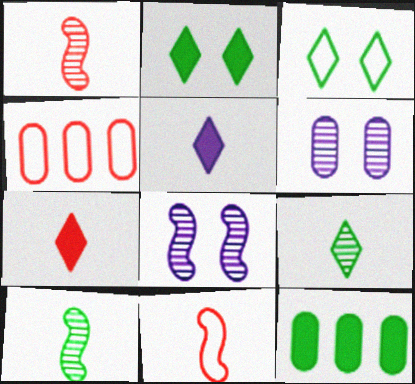[[3, 10, 12]]